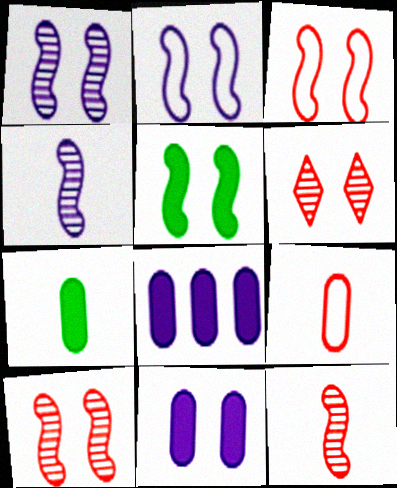[[1, 3, 5], 
[2, 5, 10]]